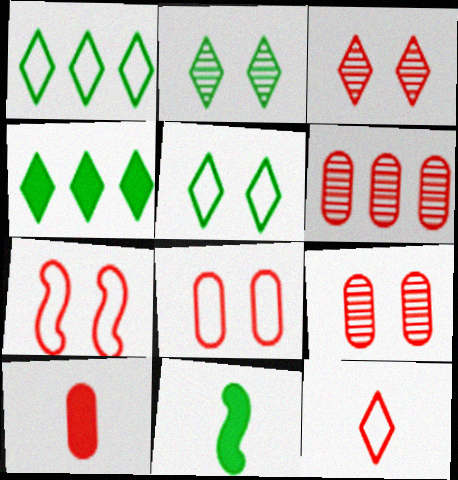[[6, 8, 10]]